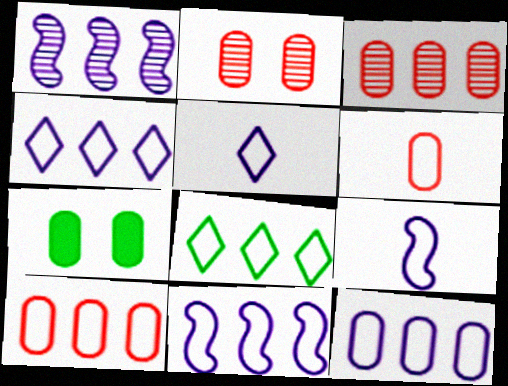[[4, 11, 12], 
[8, 10, 11]]